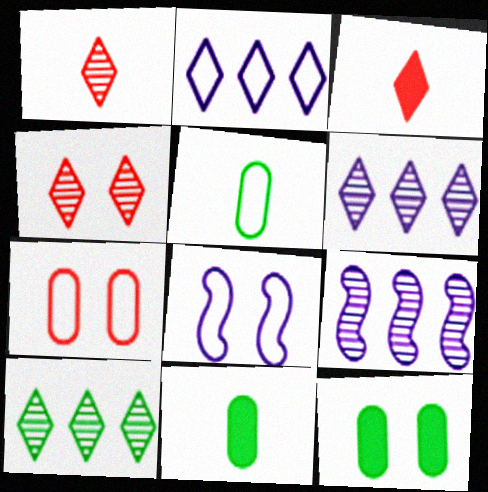[[4, 8, 12]]